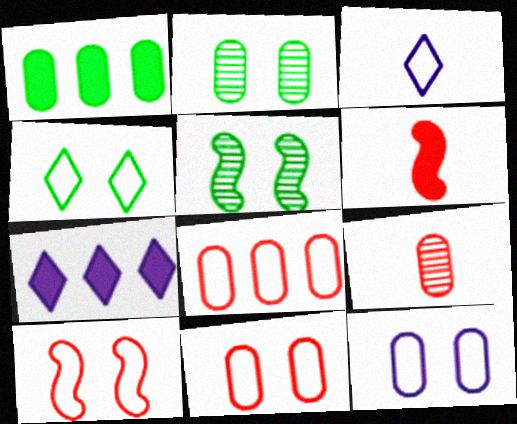[[1, 9, 12], 
[4, 10, 12]]